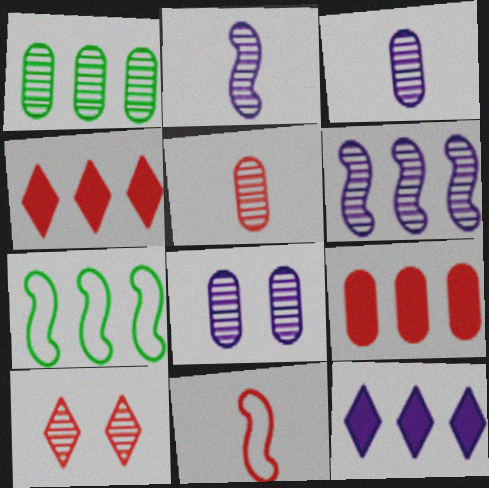[[1, 2, 10], 
[1, 5, 8], 
[9, 10, 11]]